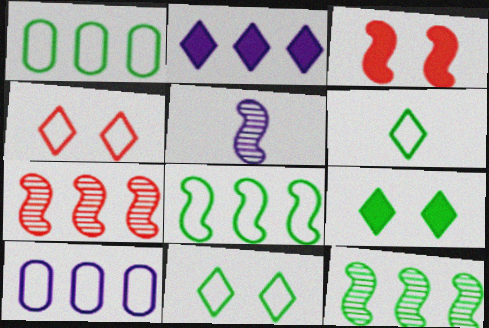[[1, 2, 7], 
[3, 5, 8]]